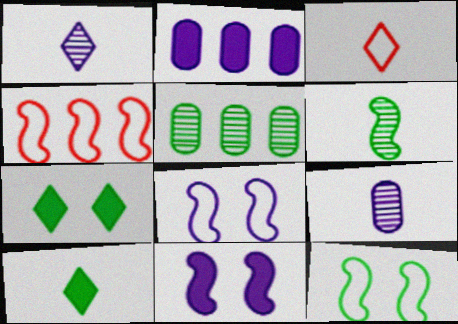[[1, 2, 8], 
[1, 3, 10], 
[3, 5, 11], 
[4, 6, 11], 
[4, 7, 9], 
[5, 10, 12]]